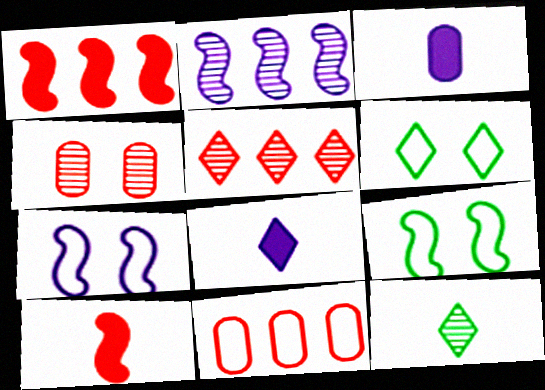[[1, 5, 11], 
[2, 4, 12], 
[2, 9, 10], 
[3, 5, 9], 
[5, 6, 8]]